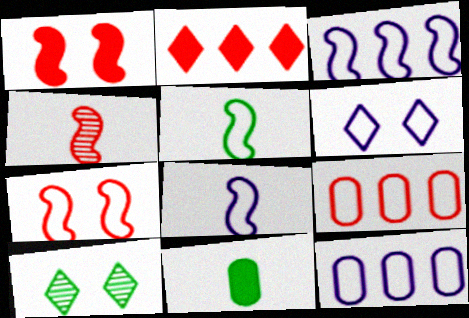[[3, 5, 7], 
[5, 6, 9], 
[6, 8, 12]]